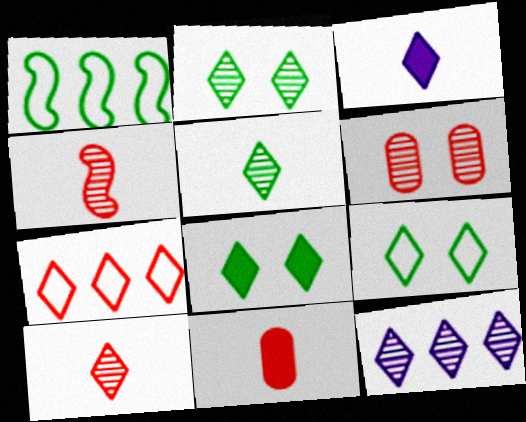[[1, 3, 6], 
[2, 3, 7], 
[2, 8, 9], 
[2, 10, 12]]